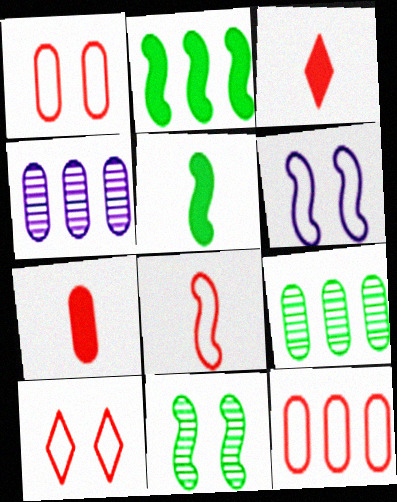[[3, 6, 9], 
[4, 5, 10], 
[8, 10, 12]]